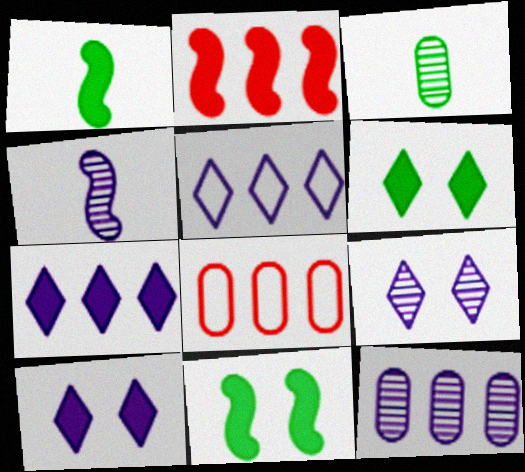[[1, 8, 9], 
[4, 6, 8], 
[4, 9, 12]]